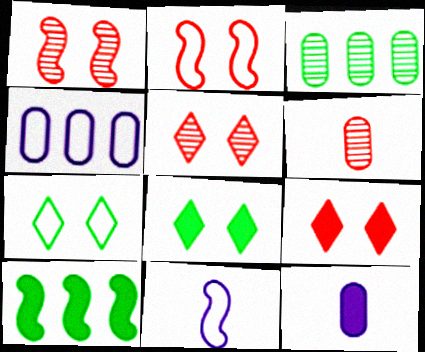[[1, 10, 11], 
[3, 9, 11], 
[9, 10, 12]]